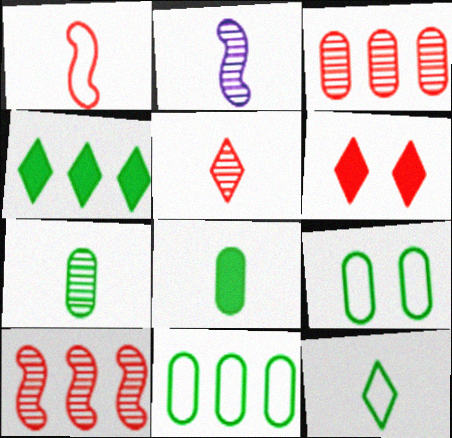[[1, 3, 6], 
[2, 5, 7], 
[2, 6, 11]]